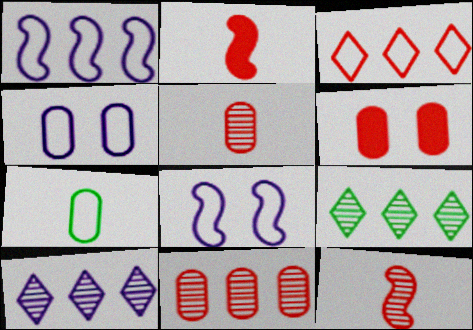[[2, 4, 9], 
[3, 6, 12], 
[3, 7, 8]]